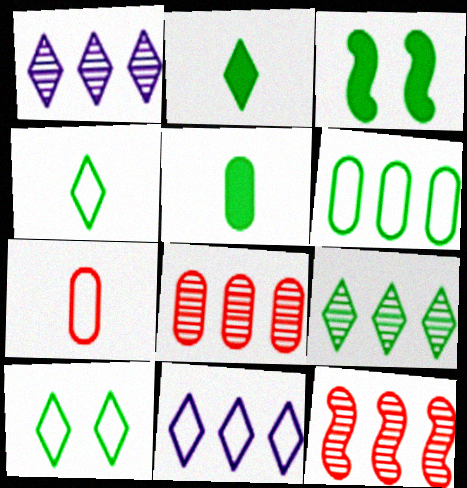[[1, 3, 7], 
[2, 9, 10]]